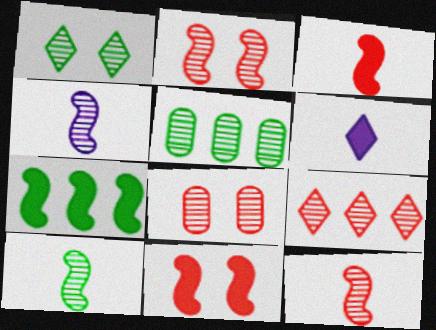[[1, 5, 10], 
[4, 10, 12], 
[8, 9, 12]]